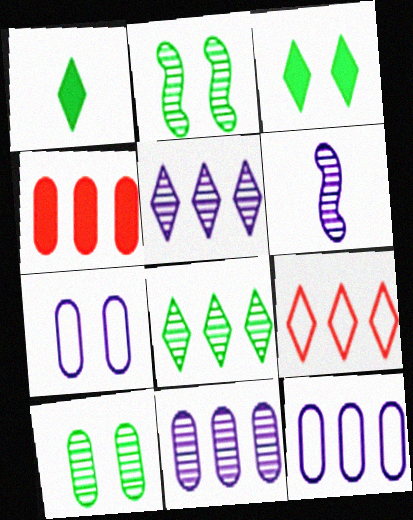[]